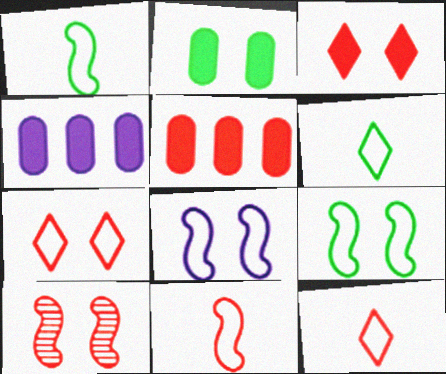[[4, 6, 10], 
[5, 10, 12]]